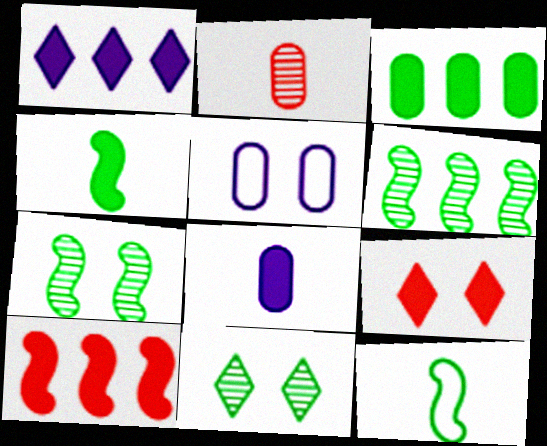[[1, 3, 10], 
[2, 3, 5], 
[3, 11, 12], 
[5, 7, 9]]